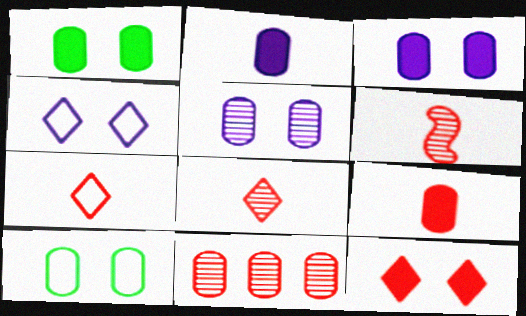[[2, 10, 11], 
[6, 7, 9]]